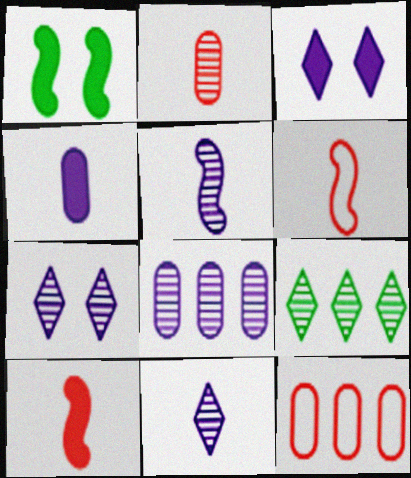[[1, 11, 12], 
[5, 7, 8]]